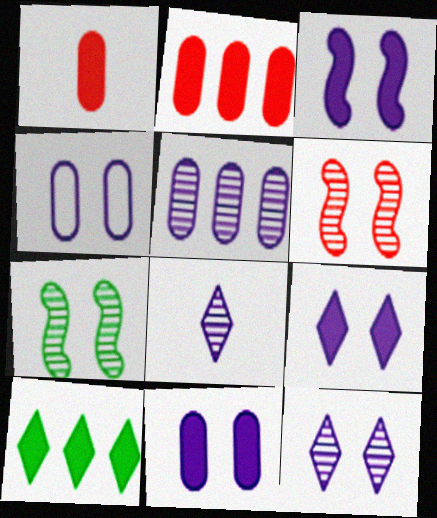[[1, 3, 10], 
[3, 4, 12], 
[3, 9, 11]]